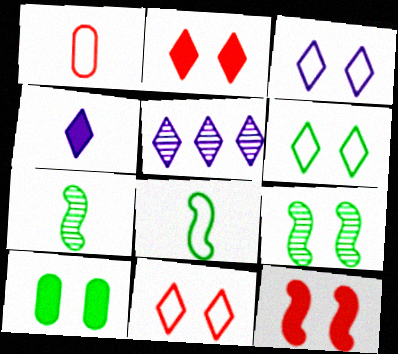[[1, 4, 7], 
[3, 4, 5], 
[3, 6, 11], 
[6, 9, 10]]